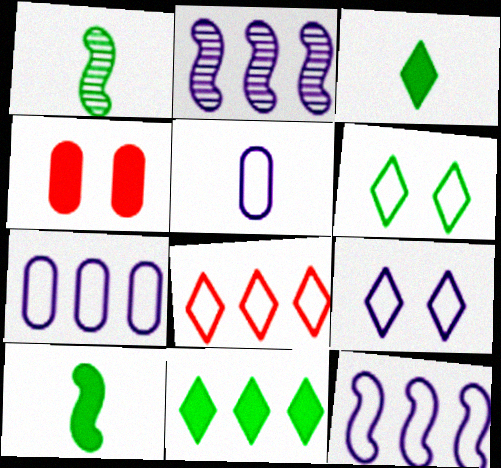[[5, 9, 12]]